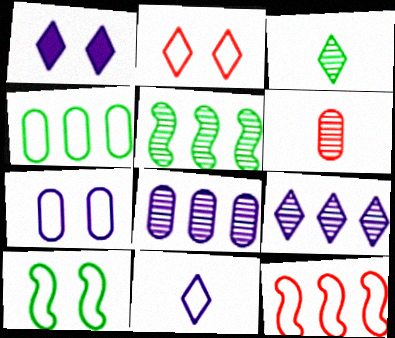[[1, 9, 11], 
[2, 7, 10]]